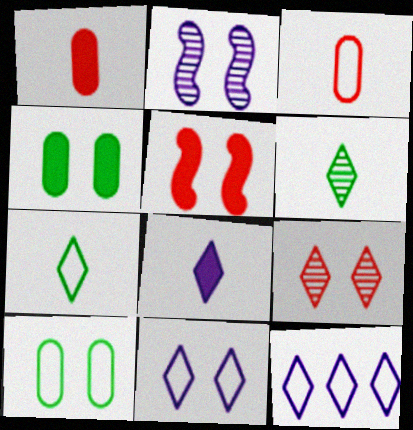[]